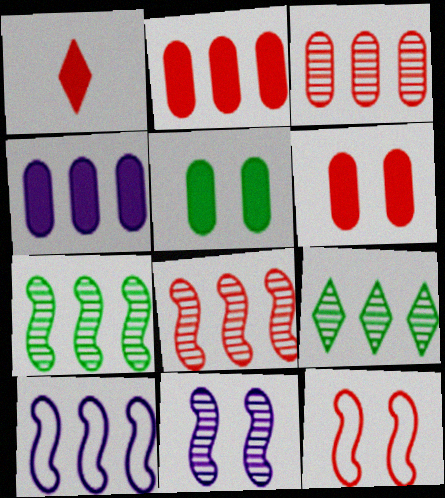[[1, 3, 12], 
[2, 9, 10]]